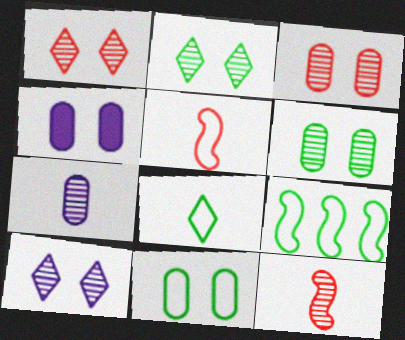[[1, 2, 10], 
[3, 4, 11], 
[8, 9, 11]]